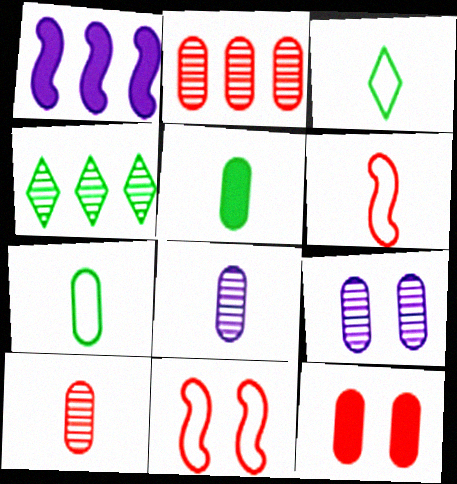[]